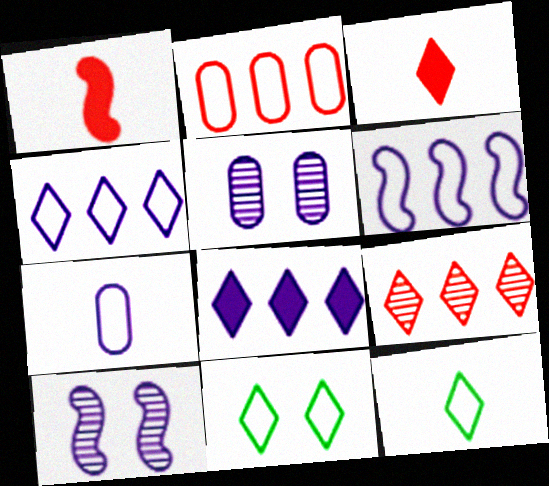[[7, 8, 10]]